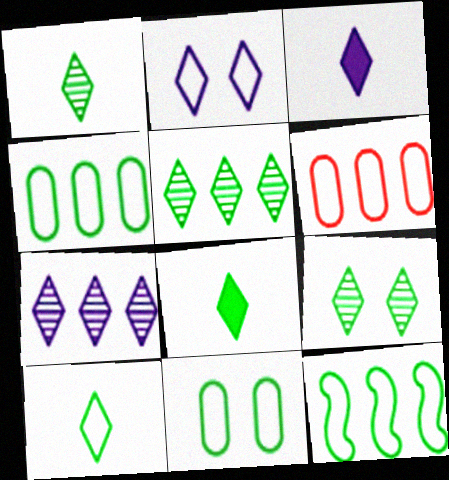[[1, 5, 9], 
[1, 8, 10], 
[2, 3, 7], 
[10, 11, 12]]